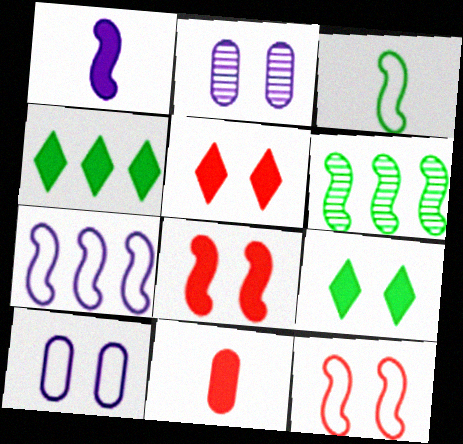[[1, 6, 12], 
[2, 9, 12], 
[3, 7, 12]]